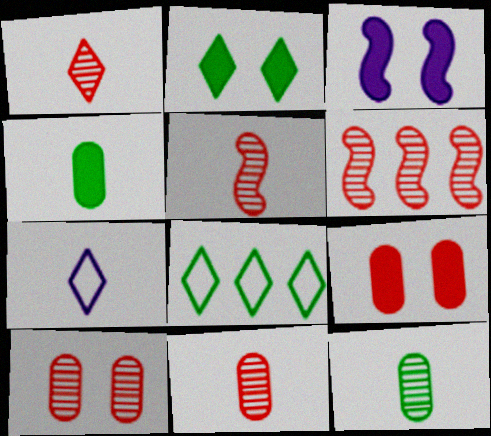[[1, 5, 11], 
[1, 6, 10], 
[2, 3, 9], 
[3, 8, 11], 
[4, 5, 7]]